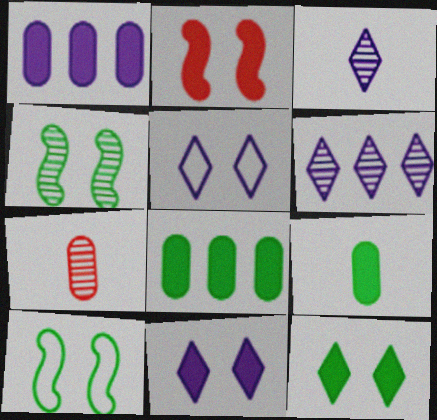[[4, 6, 7]]